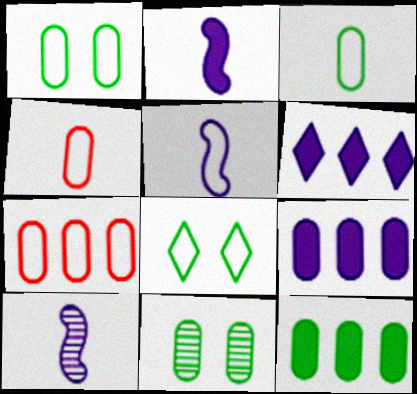[[2, 5, 10], 
[3, 11, 12], 
[4, 9, 11], 
[5, 7, 8]]